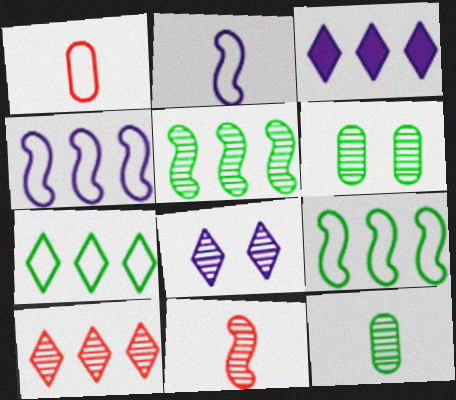[[3, 7, 10]]